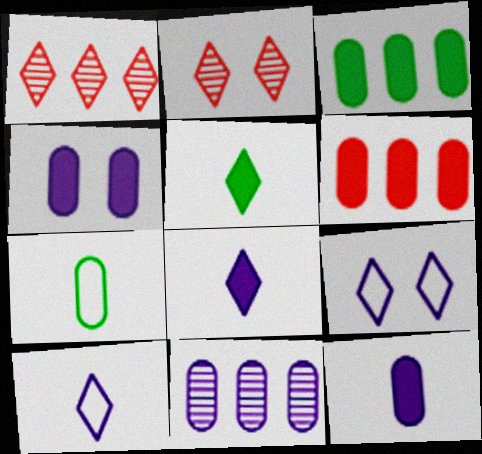[[1, 5, 9]]